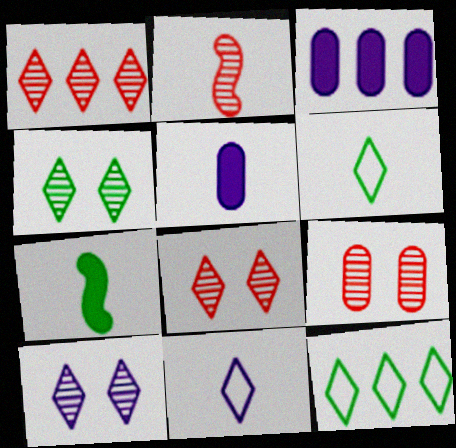[[1, 2, 9], 
[2, 5, 6], 
[4, 8, 10]]